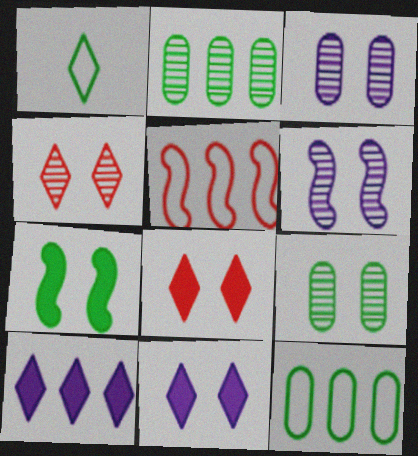[[1, 2, 7], 
[1, 4, 10], 
[2, 5, 10], 
[4, 6, 9]]